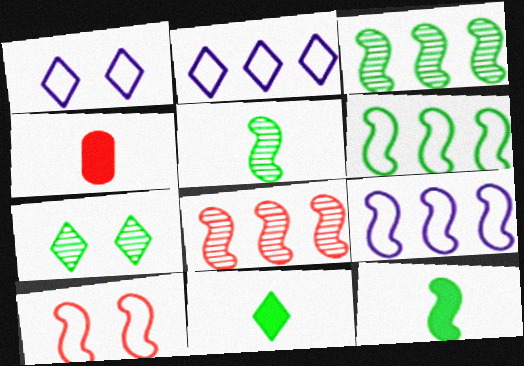[[1, 3, 4], 
[4, 7, 9]]